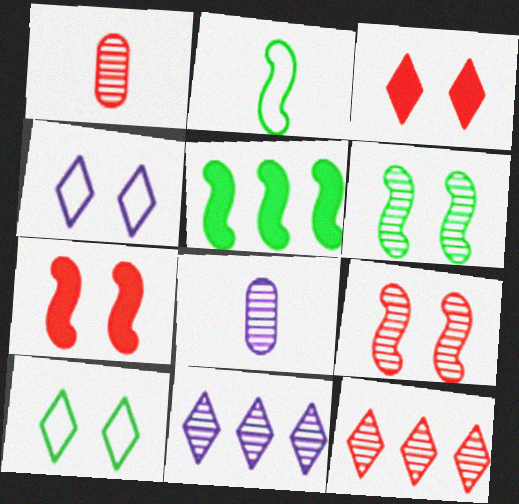[[1, 4, 5], 
[1, 6, 11], 
[1, 9, 12], 
[2, 5, 6], 
[6, 8, 12]]